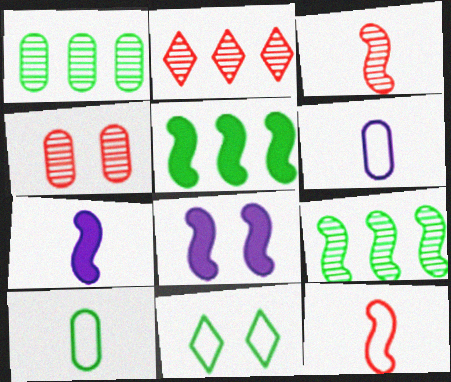[[2, 3, 4], 
[2, 8, 10], 
[4, 8, 11], 
[8, 9, 12]]